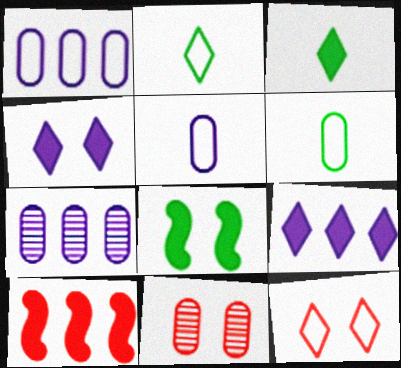[]